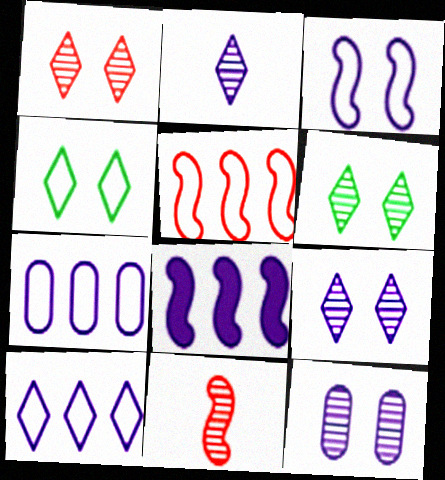[[1, 6, 9]]